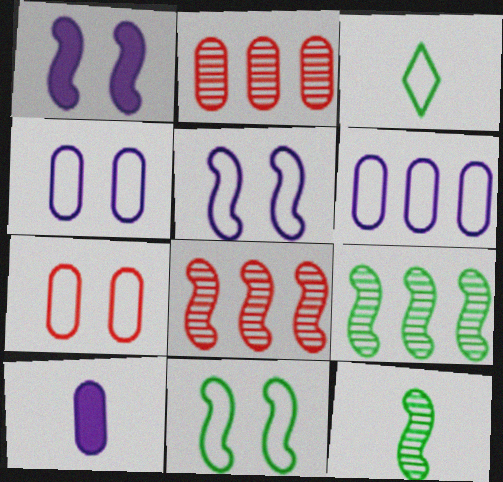[[1, 2, 3]]